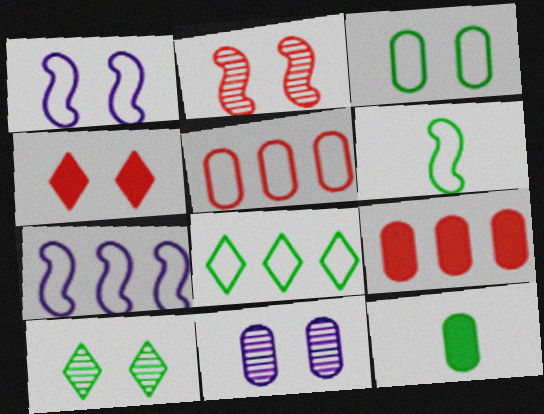[[2, 10, 11], 
[3, 6, 8], 
[5, 7, 8], 
[5, 11, 12]]